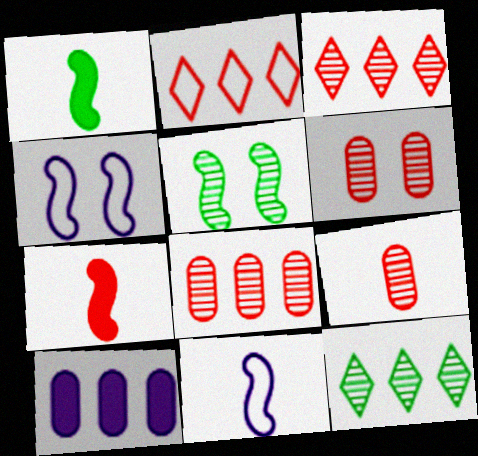[[2, 6, 7], 
[6, 8, 9]]